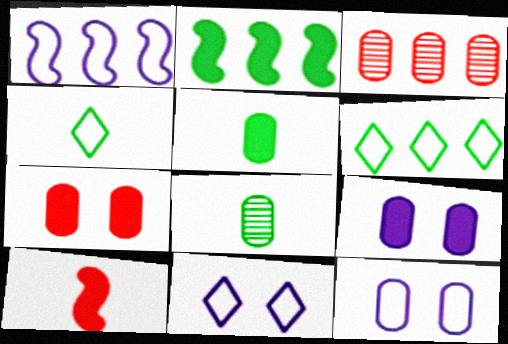[[3, 5, 12]]